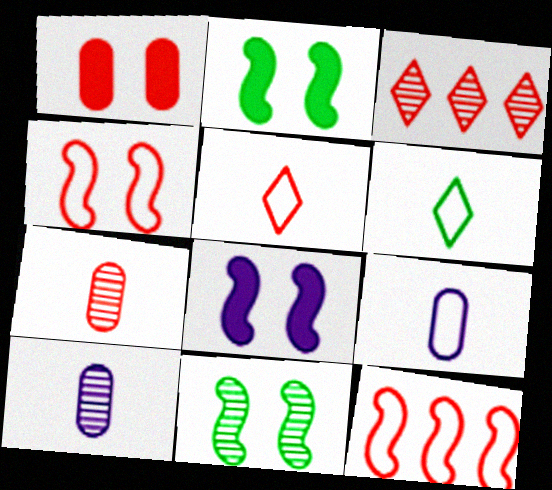[[2, 3, 9], 
[3, 10, 11], 
[4, 8, 11]]